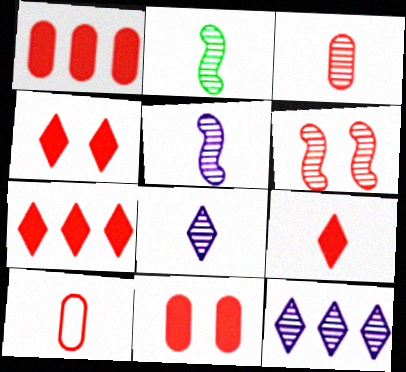[[2, 3, 8], 
[4, 7, 9], 
[6, 7, 10]]